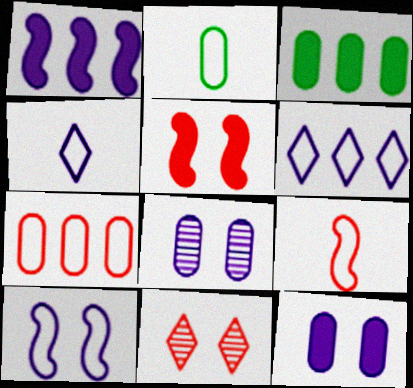[[1, 2, 11], 
[1, 4, 8], 
[2, 4, 9]]